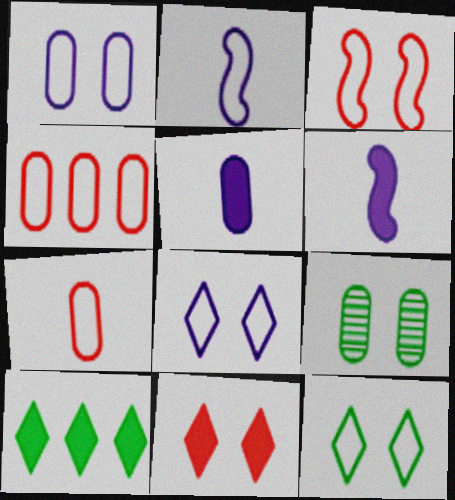[[1, 3, 12], 
[2, 4, 12], 
[4, 5, 9]]